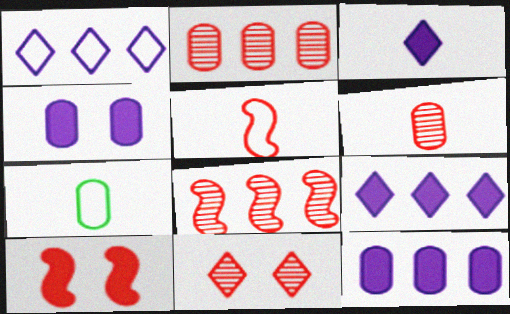[[2, 4, 7], 
[5, 8, 10], 
[6, 8, 11]]